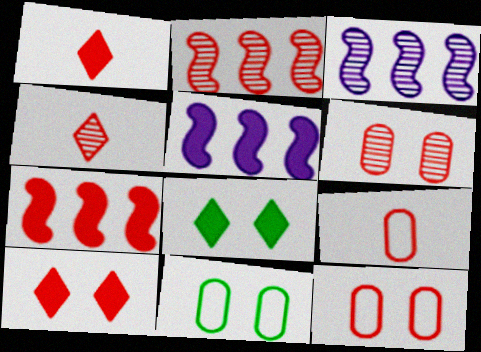[[1, 2, 12], 
[1, 3, 11], 
[2, 4, 6], 
[2, 9, 10], 
[3, 8, 9], 
[4, 5, 11], 
[4, 7, 12]]